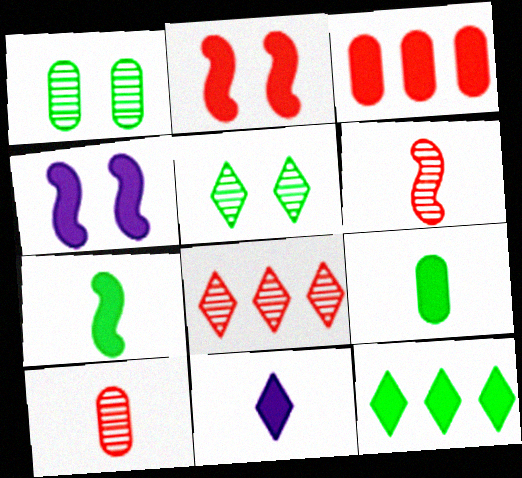[]